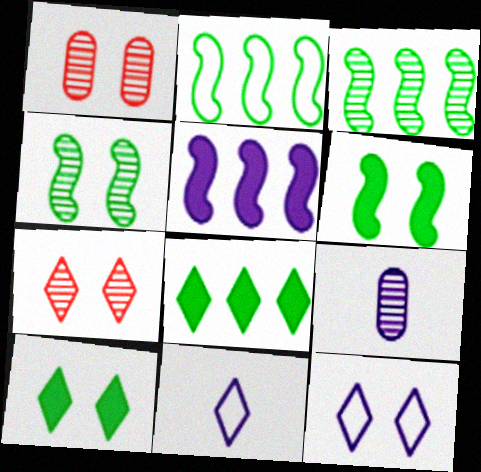[[1, 6, 12], 
[3, 7, 9], 
[5, 9, 12], 
[7, 8, 11], 
[7, 10, 12]]